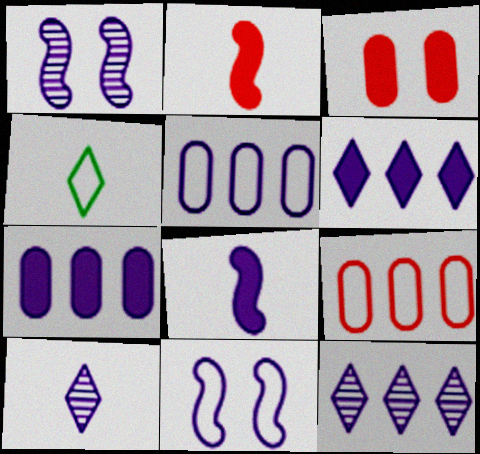[[4, 9, 11], 
[7, 10, 11]]